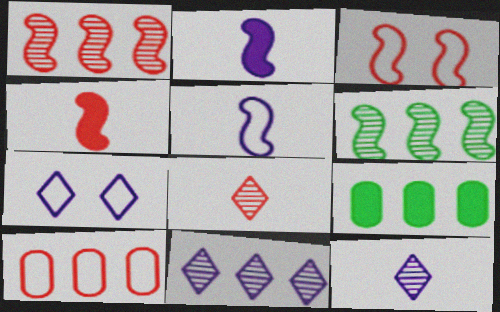[[1, 3, 4], 
[2, 3, 6], 
[3, 9, 12]]